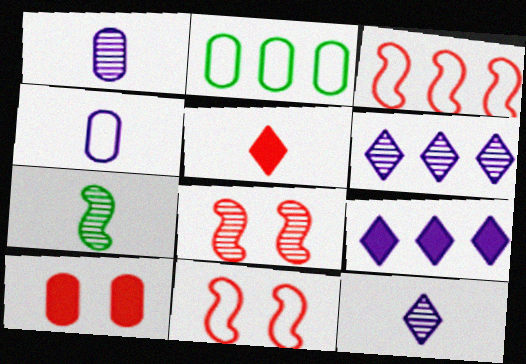[[1, 2, 10], 
[4, 5, 7]]